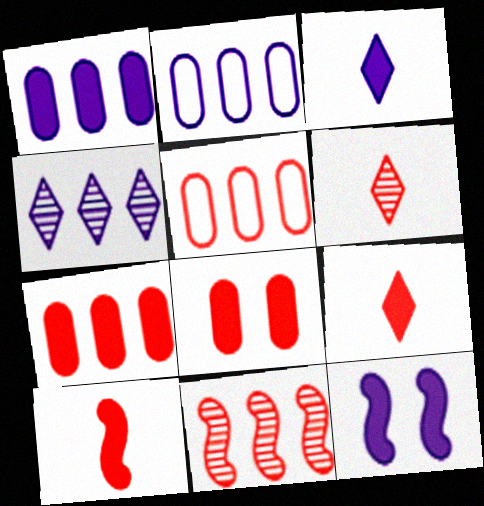[[1, 3, 12]]